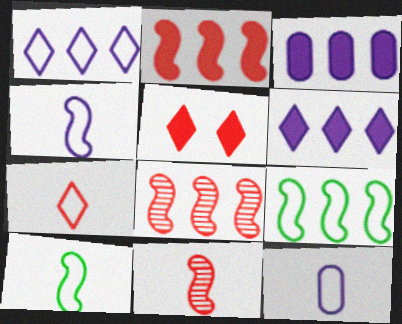[[7, 10, 12]]